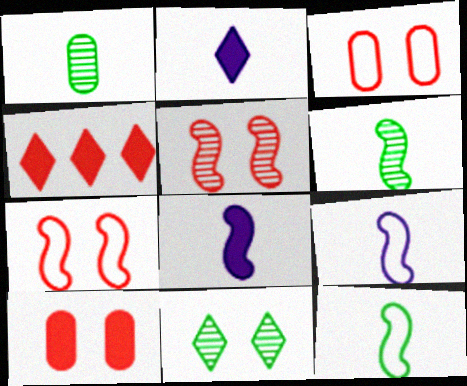[]